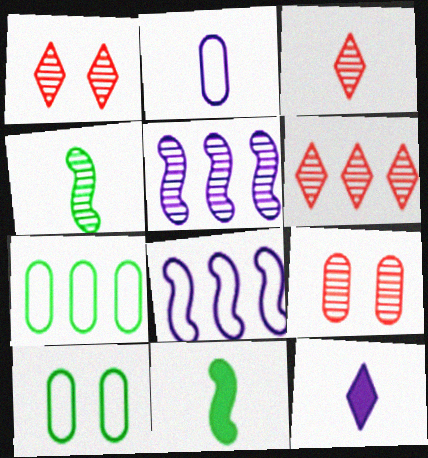[[1, 3, 6], 
[2, 3, 11]]